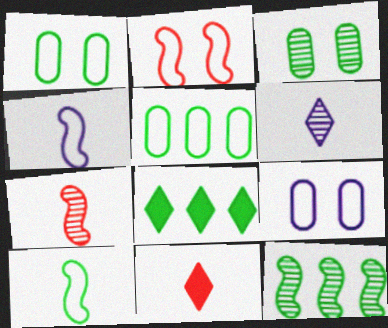[[3, 8, 10], 
[5, 8, 12], 
[7, 8, 9], 
[9, 11, 12]]